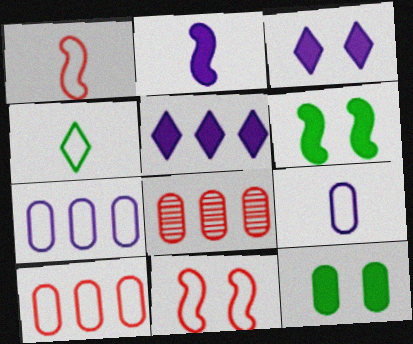[[1, 4, 9], 
[4, 7, 11], 
[8, 9, 12]]